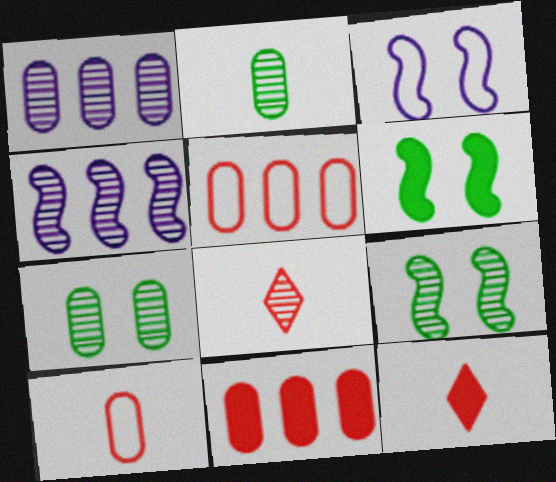[[1, 8, 9], 
[4, 7, 8]]